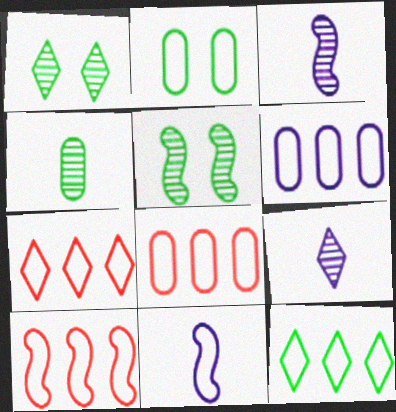[[2, 7, 11], 
[6, 10, 12], 
[7, 8, 10]]